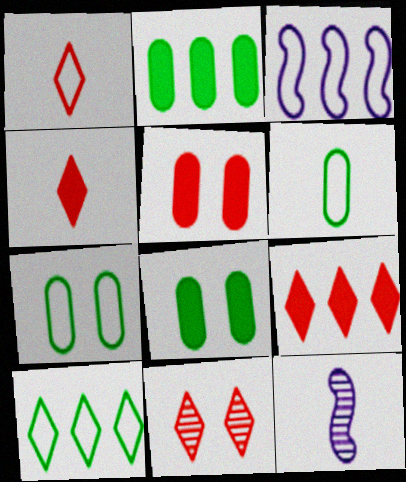[[1, 3, 7], 
[1, 9, 11], 
[4, 6, 12], 
[5, 10, 12], 
[7, 9, 12]]